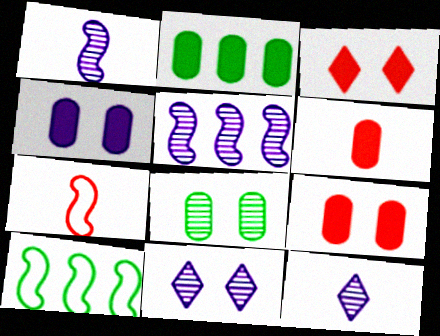[[2, 4, 6], 
[2, 7, 11], 
[6, 10, 11], 
[9, 10, 12]]